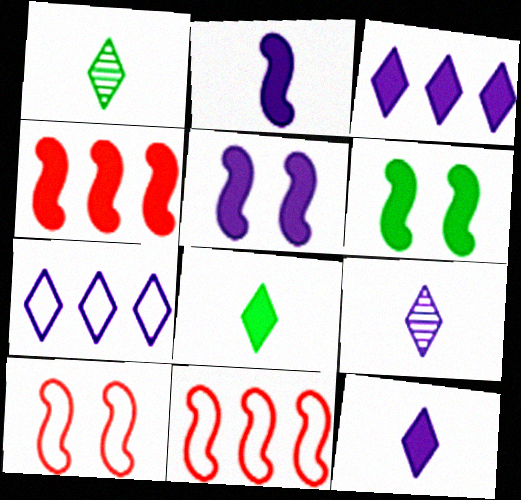[[2, 4, 6]]